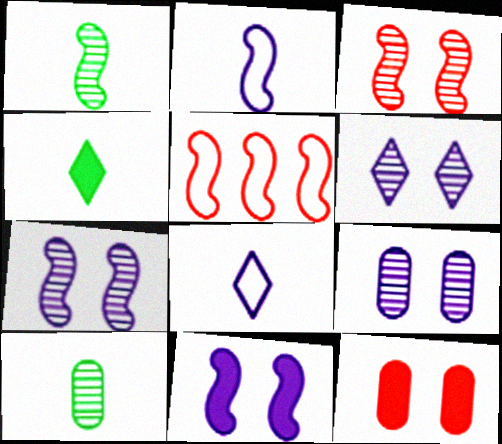[[1, 5, 11], 
[4, 5, 9], 
[6, 7, 9]]